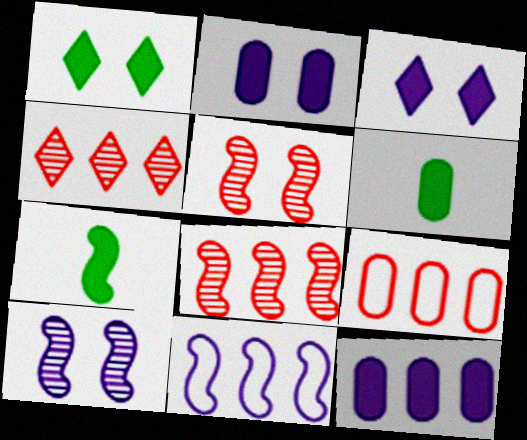[[5, 7, 11]]